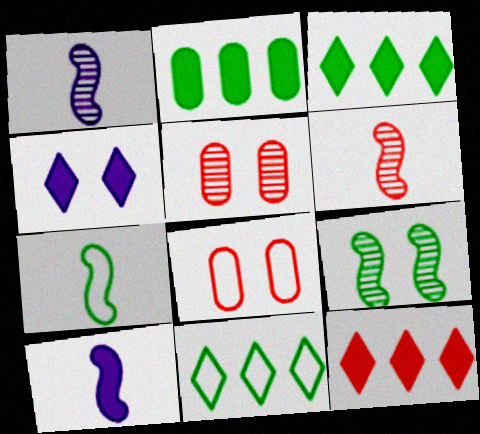[[1, 3, 8], 
[4, 8, 9], 
[5, 10, 11], 
[6, 7, 10], 
[6, 8, 12]]